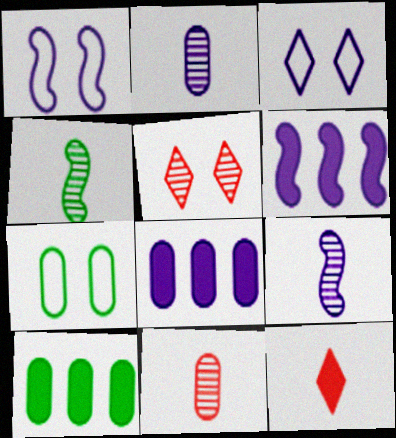[[1, 6, 9], 
[2, 3, 6], 
[3, 8, 9], 
[7, 8, 11]]